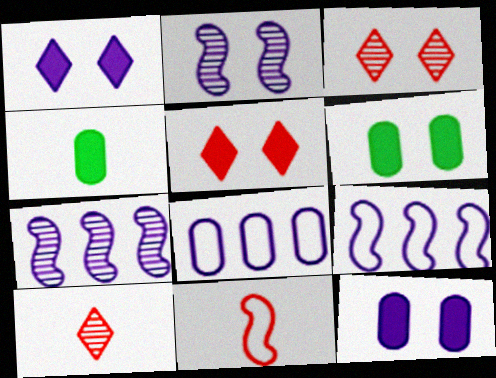[[3, 4, 9], 
[6, 9, 10]]